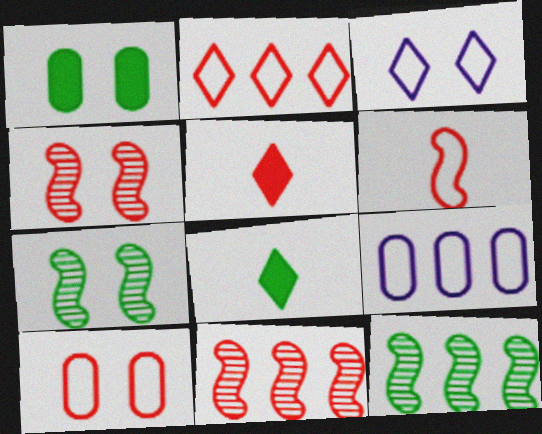[[1, 3, 4], 
[2, 6, 10], 
[4, 8, 9], 
[5, 7, 9], 
[5, 10, 11]]